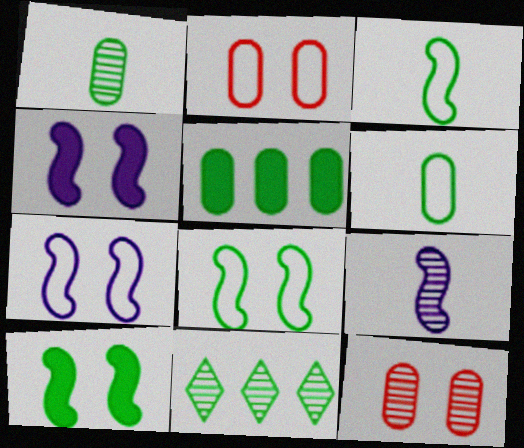[[6, 10, 11], 
[9, 11, 12]]